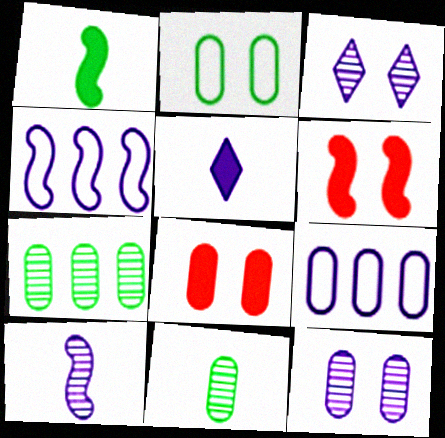[[2, 3, 6], 
[2, 8, 12], 
[4, 5, 12], 
[8, 9, 11]]